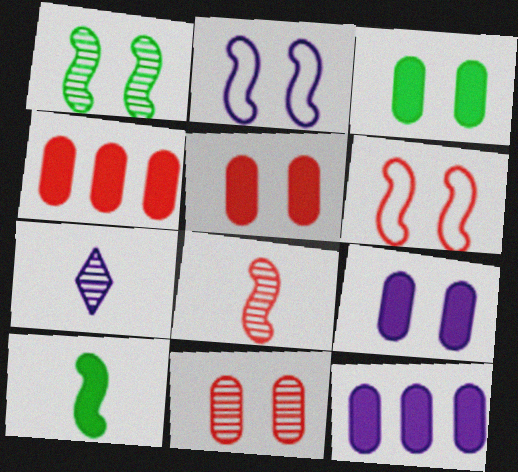[[2, 7, 12], 
[3, 5, 9]]